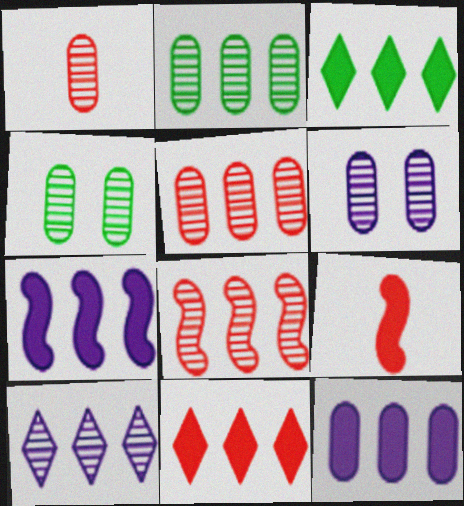[[1, 2, 6], 
[2, 8, 10]]